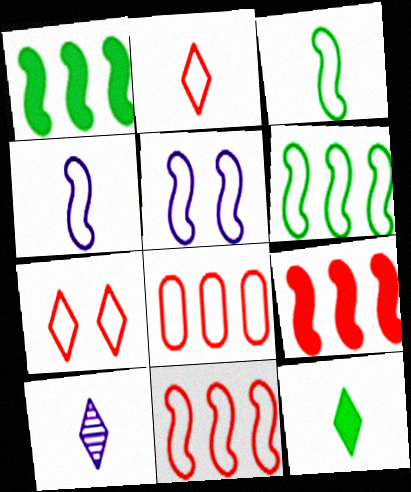[[2, 10, 12], 
[3, 5, 11]]